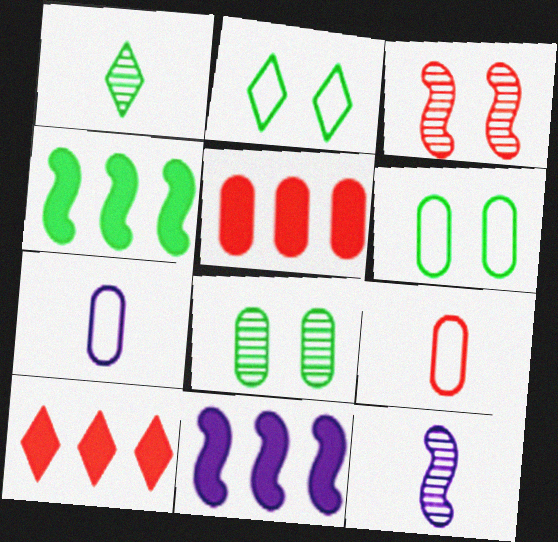[[1, 4, 6], 
[2, 5, 12], 
[3, 9, 10], 
[5, 7, 8], 
[6, 10, 12]]